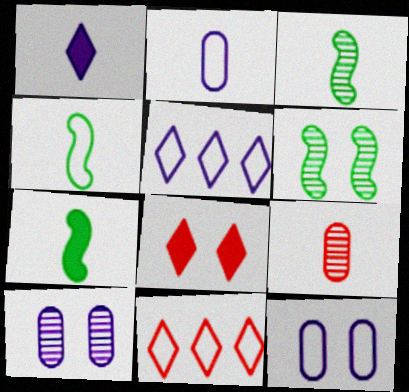[[1, 4, 9], 
[3, 4, 7], 
[4, 11, 12], 
[6, 8, 12], 
[7, 10, 11]]